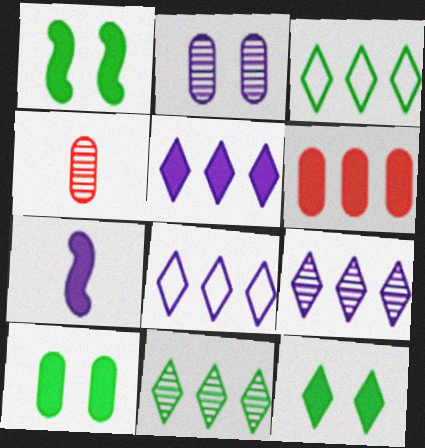[[1, 4, 8], 
[1, 10, 12], 
[2, 7, 8], 
[5, 8, 9], 
[6, 7, 12]]